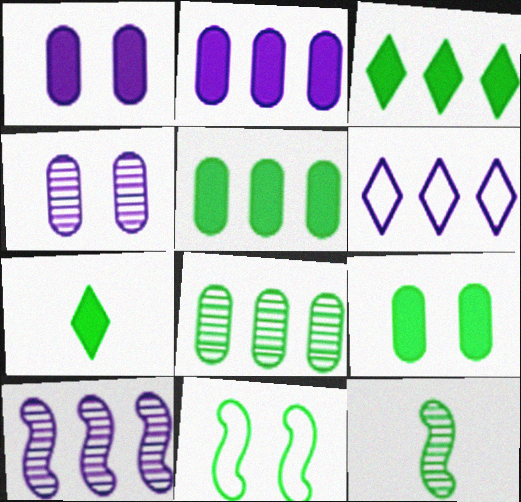[[2, 6, 10], 
[7, 8, 11]]